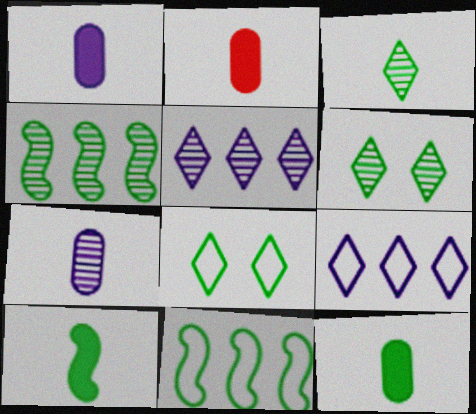[[1, 2, 12], 
[4, 8, 12], 
[6, 11, 12]]